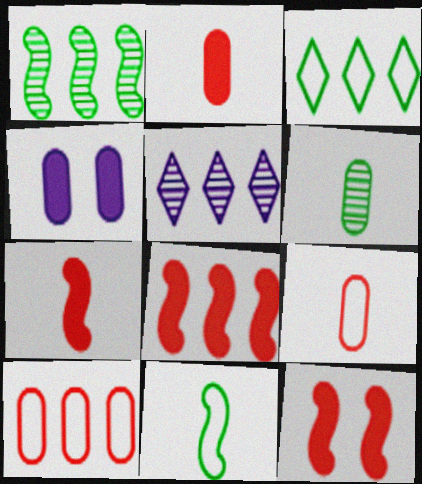[[4, 6, 10], 
[7, 8, 12]]